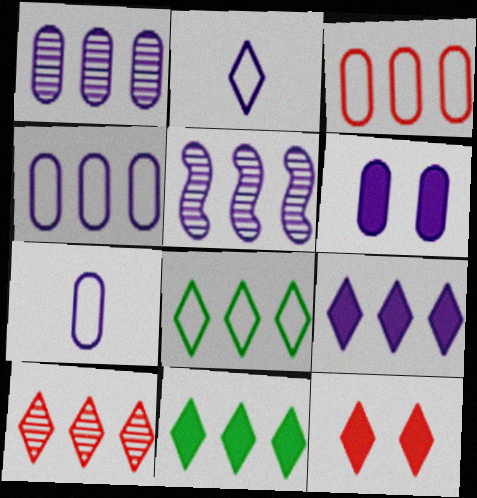[[1, 6, 7], 
[2, 5, 6], 
[3, 5, 11], 
[4, 5, 9], 
[8, 9, 10]]